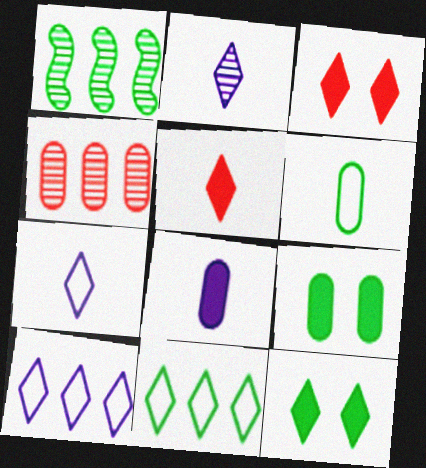[[1, 6, 12], 
[2, 3, 11]]